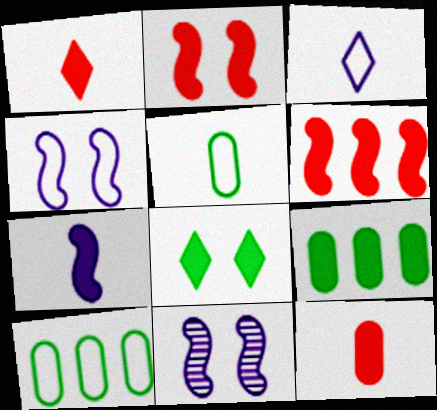[[1, 10, 11]]